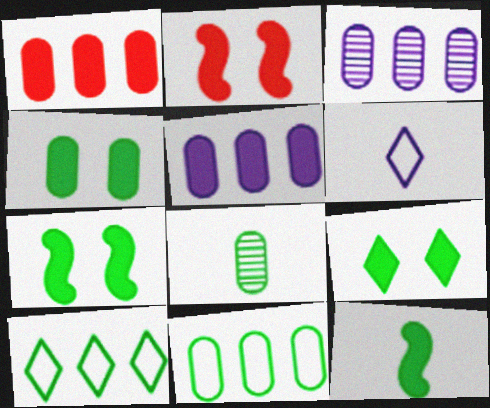[[1, 3, 11], 
[4, 7, 9], 
[4, 8, 11], 
[7, 8, 10]]